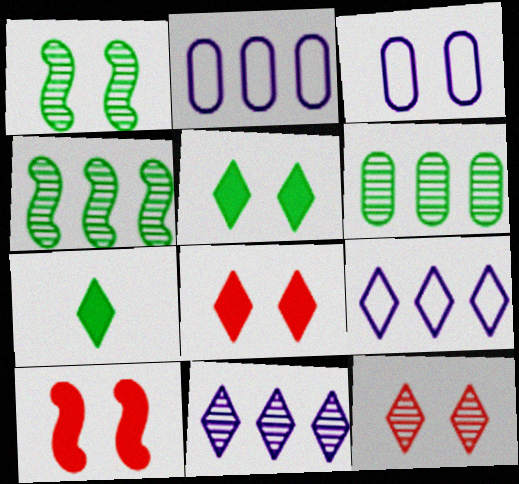[[1, 3, 8], 
[7, 9, 12]]